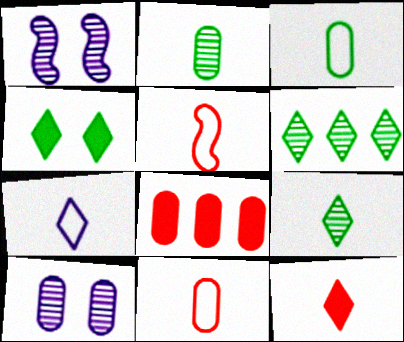[[3, 5, 7], 
[3, 8, 10], 
[7, 9, 12]]